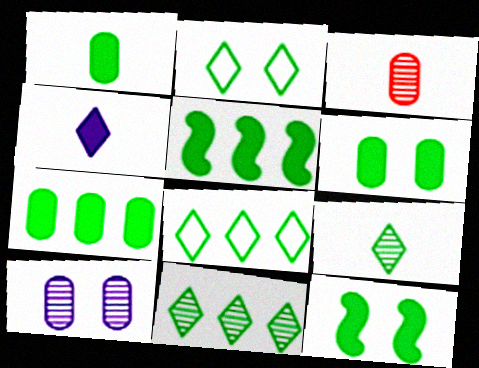[[1, 6, 7]]